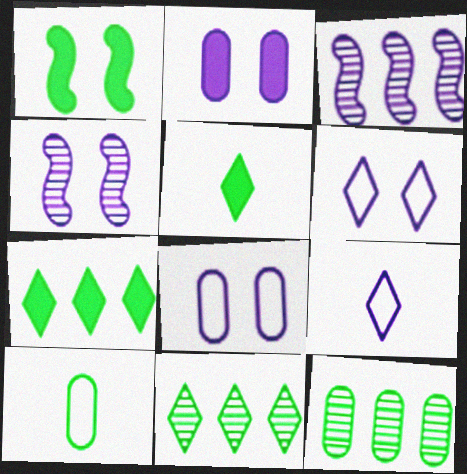[[1, 10, 11], 
[2, 3, 9], 
[2, 4, 6]]